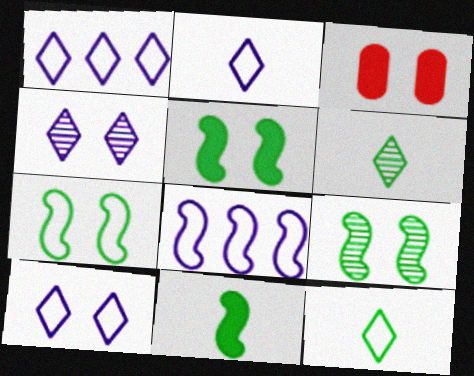[[1, 2, 10], 
[3, 4, 7], 
[3, 6, 8], 
[3, 9, 10], 
[5, 7, 9]]